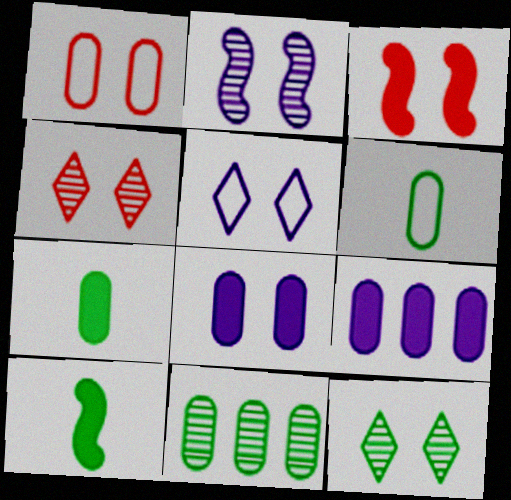[[1, 3, 4], 
[2, 5, 8]]